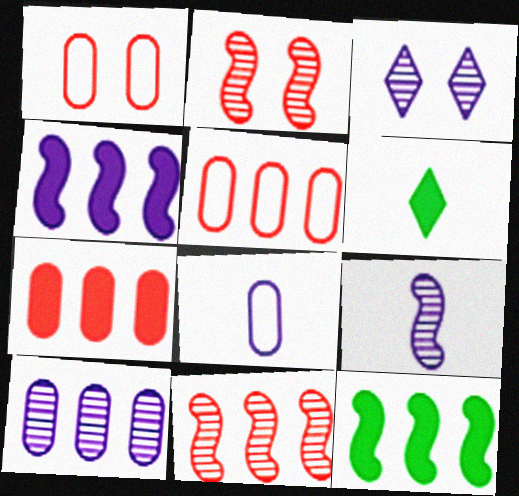[[3, 4, 8], 
[3, 9, 10]]